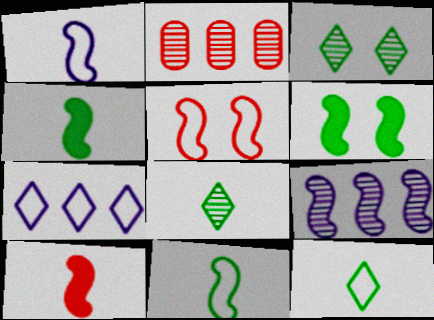[[4, 5, 9]]